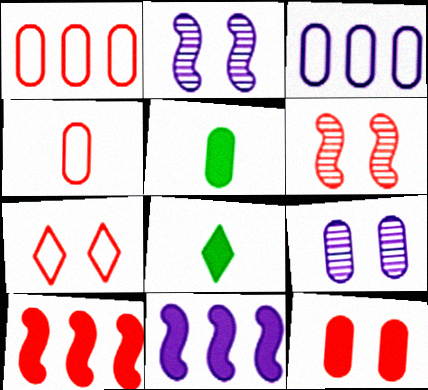[[1, 2, 8], 
[1, 5, 9], 
[3, 6, 8], 
[6, 7, 12], 
[8, 11, 12]]